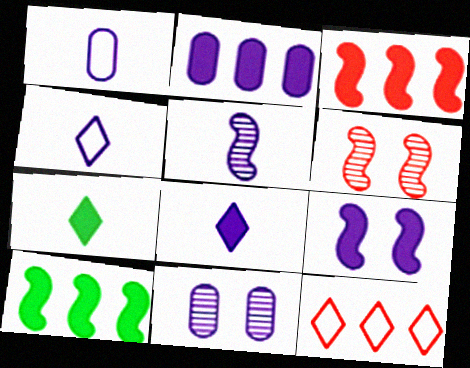[[1, 2, 11], 
[1, 5, 8], 
[2, 8, 9]]